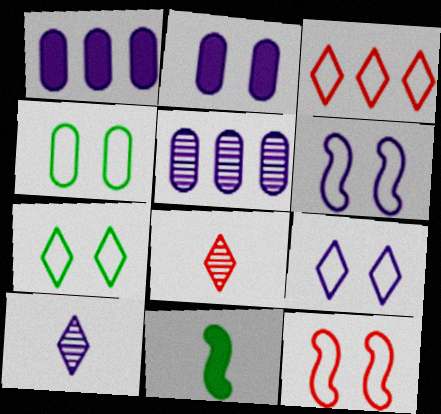[[1, 6, 10], 
[4, 9, 12]]